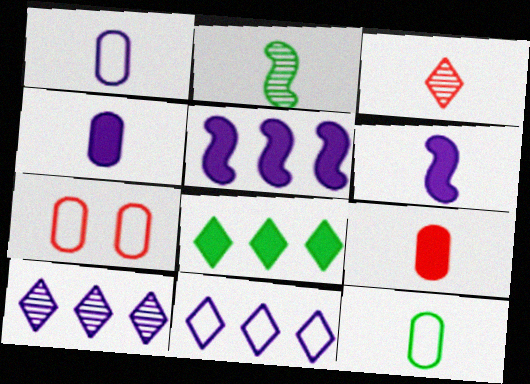[[3, 6, 12]]